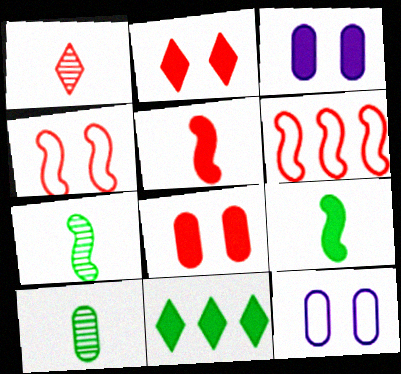[[1, 6, 8], 
[3, 5, 11]]